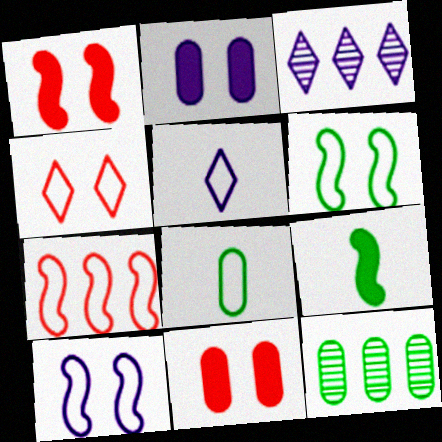[[1, 3, 8], 
[1, 5, 12]]